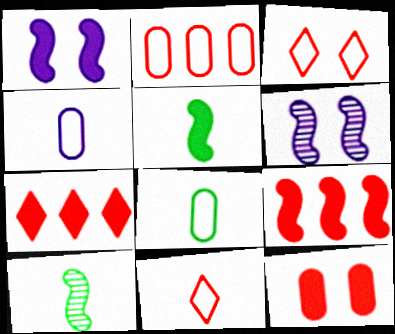[[1, 5, 9], 
[6, 7, 8]]